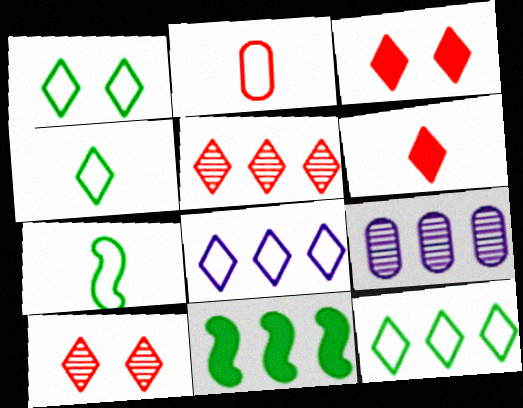[[1, 4, 12], 
[3, 7, 9]]